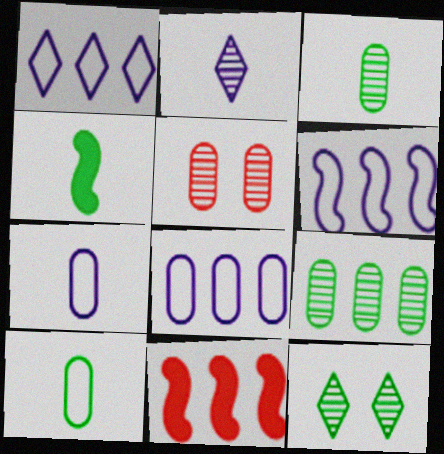[[1, 4, 5], 
[1, 6, 8], 
[1, 9, 11], 
[7, 11, 12]]